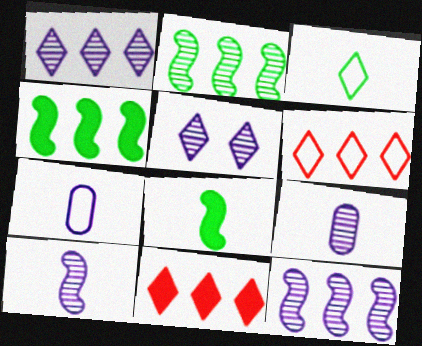[[3, 5, 11], 
[5, 9, 12]]